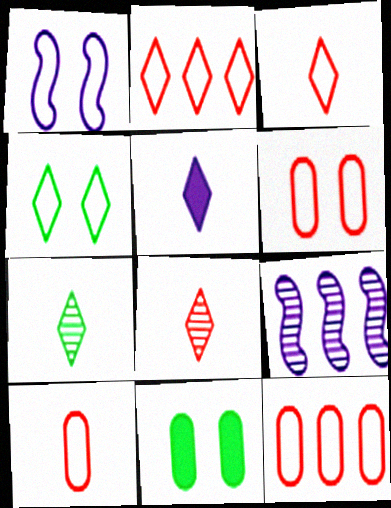[[1, 4, 6], 
[3, 5, 7], 
[3, 9, 11], 
[6, 10, 12]]